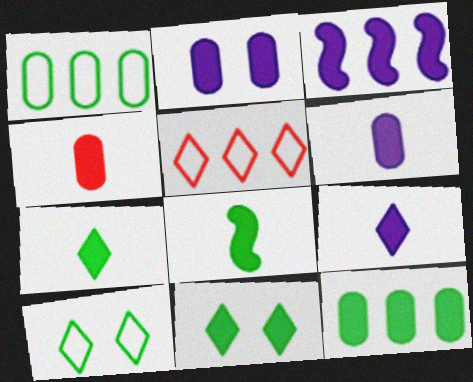[[2, 3, 9], 
[2, 4, 12], 
[3, 4, 11], 
[4, 8, 9], 
[8, 11, 12]]